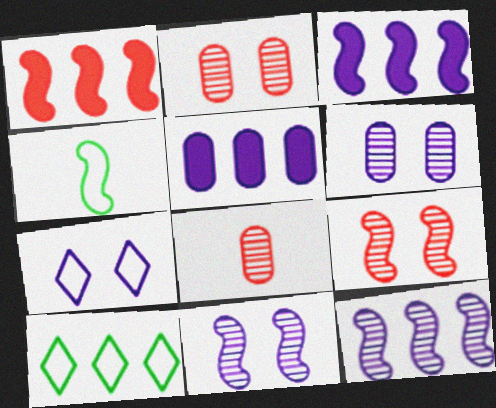[[1, 4, 11], 
[3, 4, 9]]